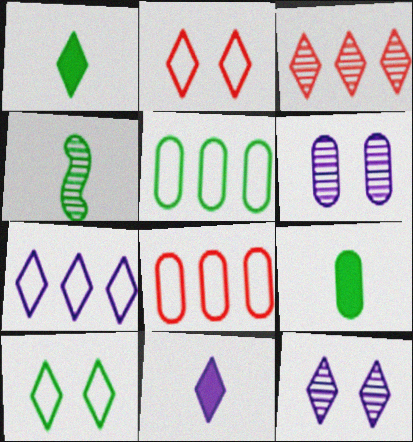[[3, 4, 6], 
[3, 10, 11], 
[6, 8, 9], 
[7, 11, 12]]